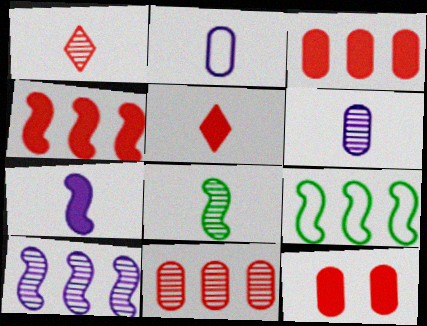[[1, 6, 8], 
[2, 5, 8], 
[4, 5, 12], 
[4, 9, 10]]